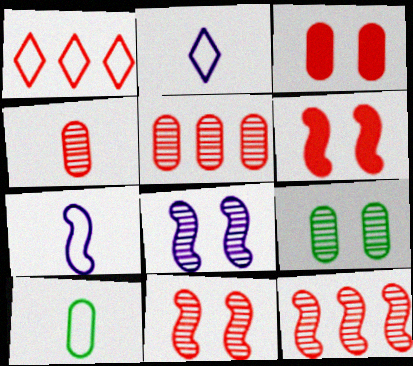[[1, 4, 6]]